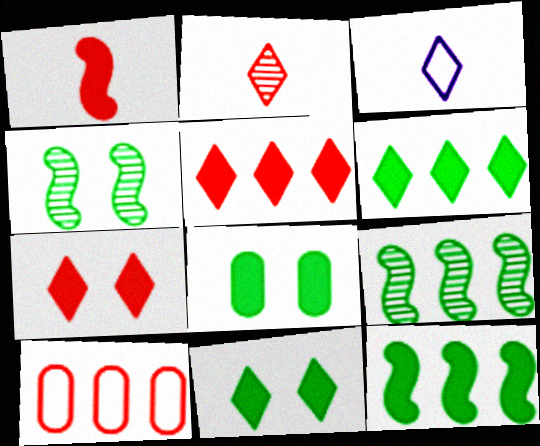[]